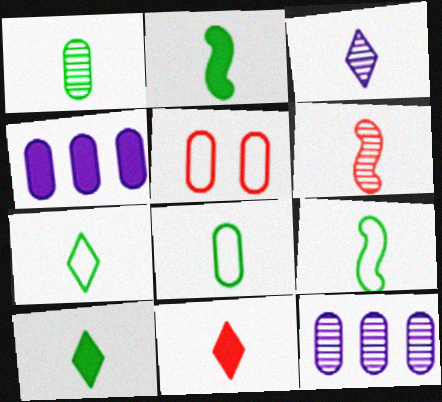[[1, 2, 7], 
[1, 3, 6], 
[1, 4, 5], 
[1, 9, 10], 
[3, 7, 11], 
[7, 8, 9]]